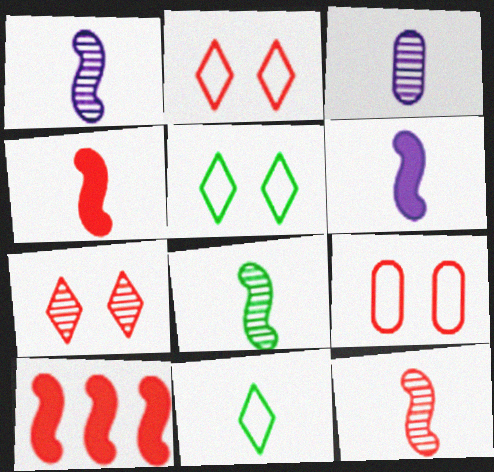[[1, 8, 12], 
[3, 4, 11], 
[3, 5, 10]]